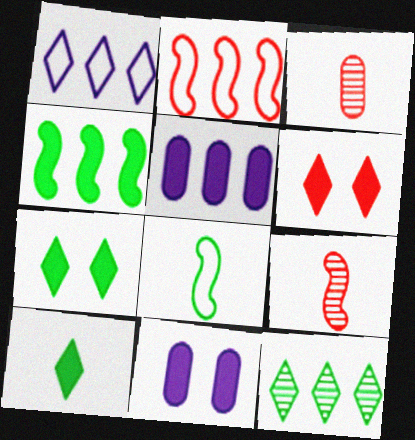[[2, 3, 6], 
[2, 5, 12]]